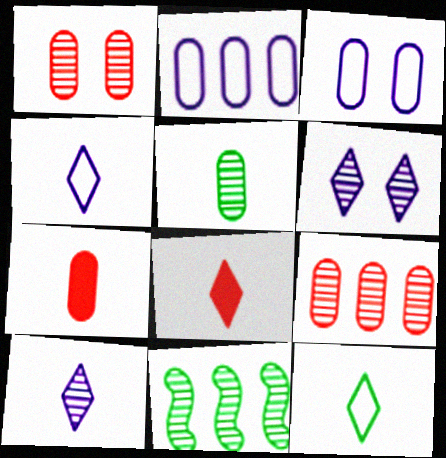[[1, 10, 11], 
[3, 8, 11], 
[8, 10, 12]]